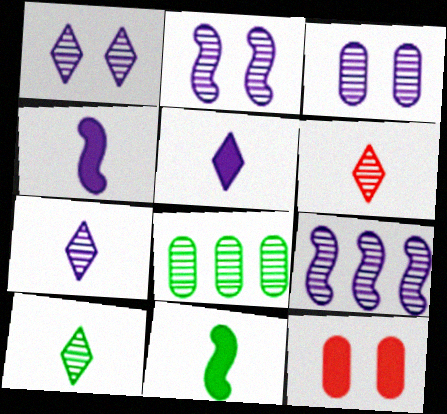[[1, 2, 3], 
[2, 6, 8], 
[3, 7, 9], 
[6, 7, 10]]